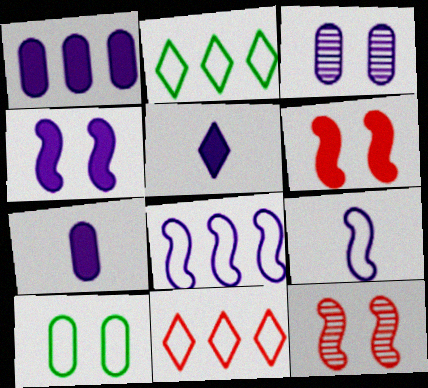[[1, 4, 5], 
[2, 7, 12], 
[3, 5, 8], 
[9, 10, 11]]